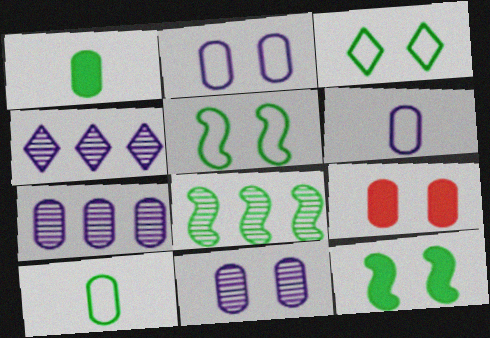[[1, 3, 8], 
[7, 9, 10]]